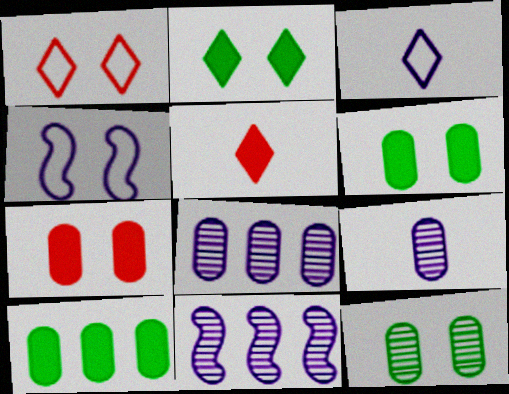[]